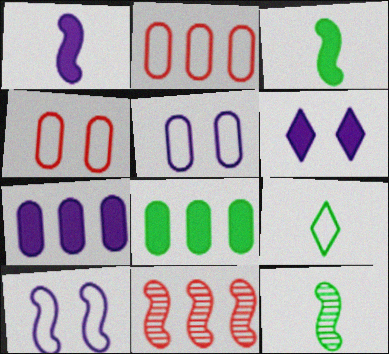[[1, 6, 7], 
[2, 6, 12], 
[2, 9, 10], 
[3, 10, 11]]